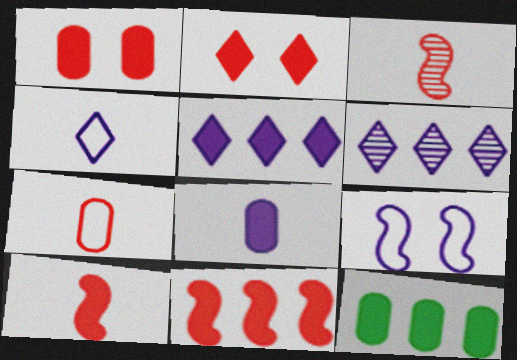[[1, 8, 12], 
[5, 11, 12], 
[6, 8, 9]]